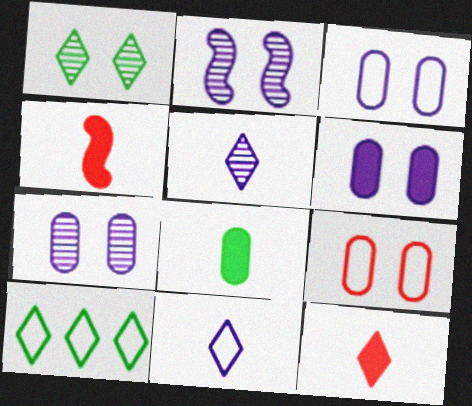[[3, 6, 7], 
[4, 7, 10]]